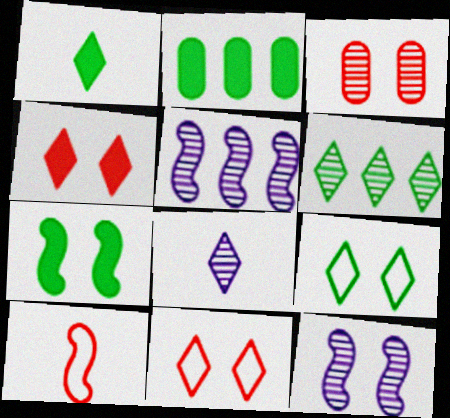[[1, 2, 7], 
[1, 6, 9], 
[5, 7, 10]]